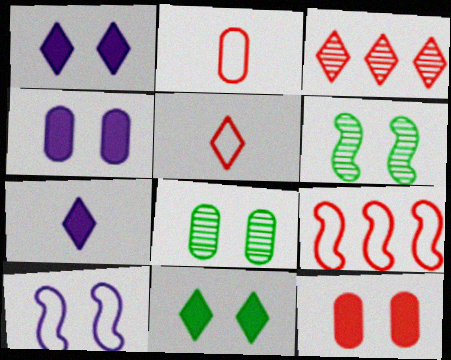[[7, 8, 9]]